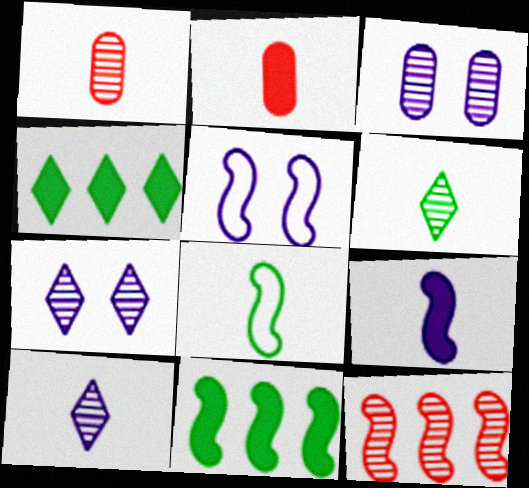[[1, 4, 5], 
[2, 8, 10], 
[3, 6, 12]]